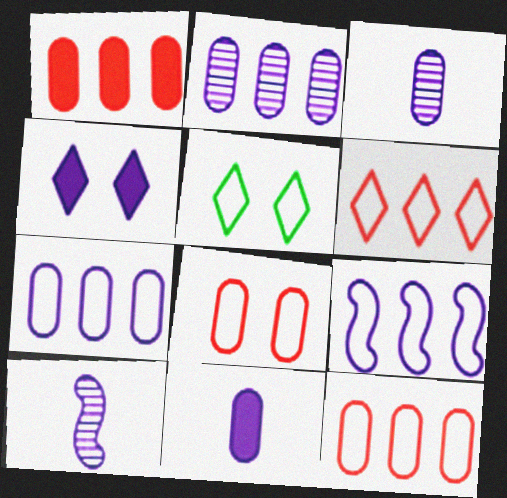[[1, 5, 10], 
[3, 4, 9], 
[4, 7, 10]]